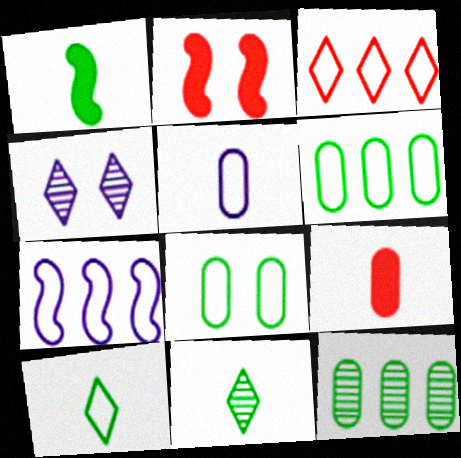[[2, 4, 8], 
[3, 6, 7]]